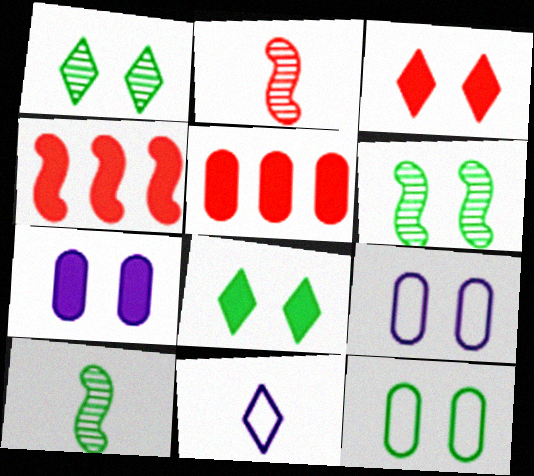[[3, 6, 9], 
[5, 6, 11], 
[6, 8, 12]]